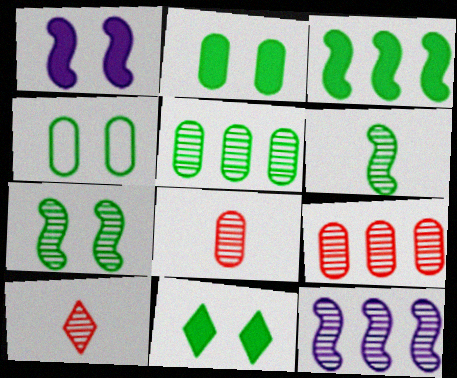[[4, 7, 11]]